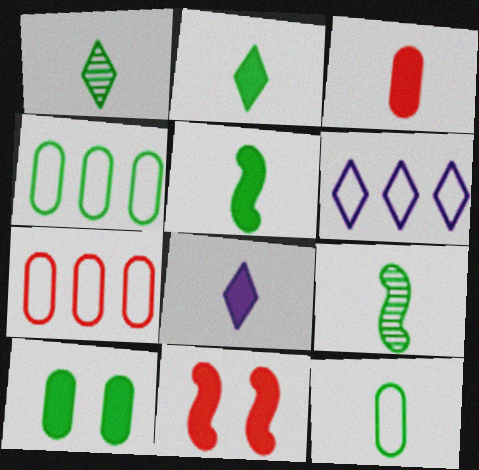[[1, 5, 12], 
[2, 9, 12], 
[3, 5, 8]]